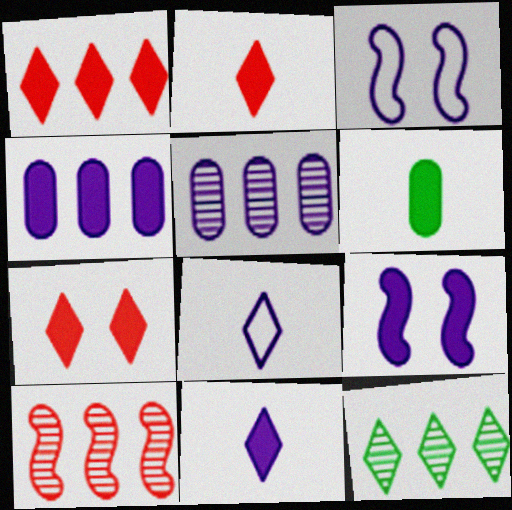[[1, 2, 7], 
[1, 6, 9], 
[3, 5, 11], 
[4, 9, 11], 
[5, 8, 9], 
[5, 10, 12], 
[7, 8, 12]]